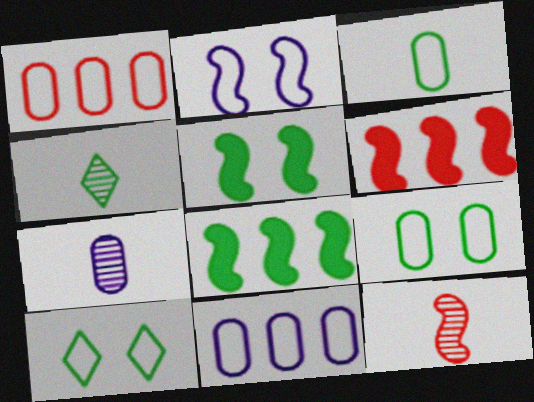[[2, 8, 12], 
[4, 7, 12], 
[4, 8, 9], 
[6, 7, 10]]